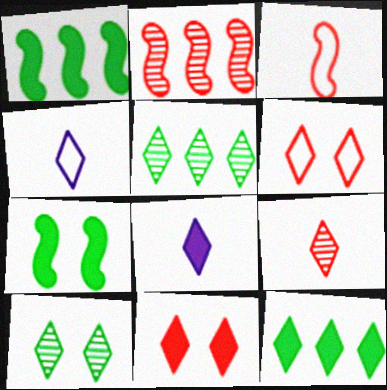[[4, 5, 11], 
[5, 6, 8], 
[8, 11, 12]]